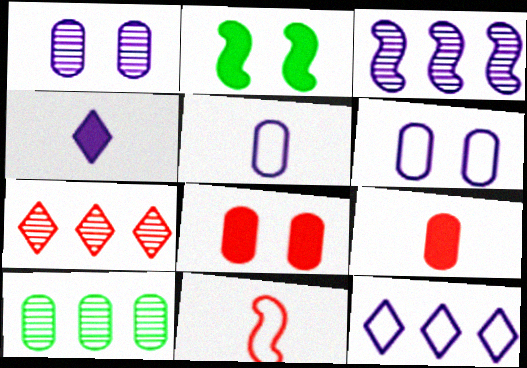[[2, 3, 11], 
[2, 5, 7], 
[3, 4, 6], 
[3, 7, 10], 
[5, 8, 10], 
[6, 9, 10], 
[7, 8, 11]]